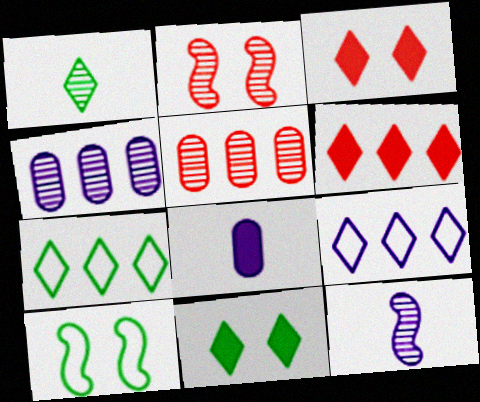[[1, 2, 4], 
[1, 3, 9], 
[1, 7, 11], 
[2, 7, 8]]